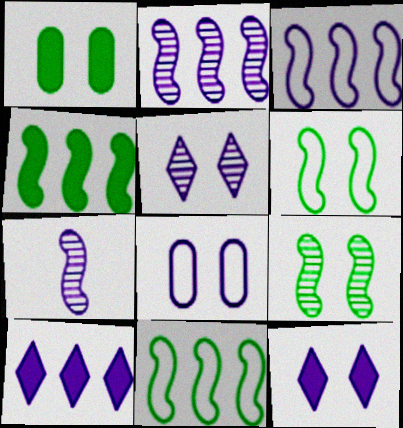[[7, 8, 10]]